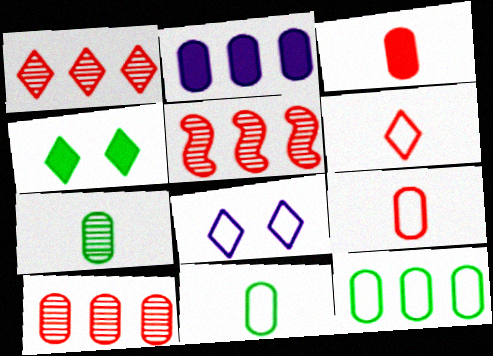[[1, 5, 10], 
[2, 10, 12]]